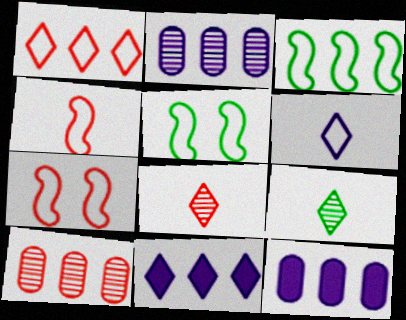[[3, 10, 11], 
[5, 8, 12], 
[7, 9, 12]]